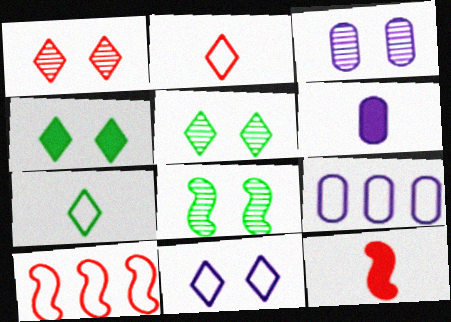[[1, 3, 8], 
[1, 4, 11], 
[3, 6, 9], 
[5, 6, 10], 
[5, 9, 12]]